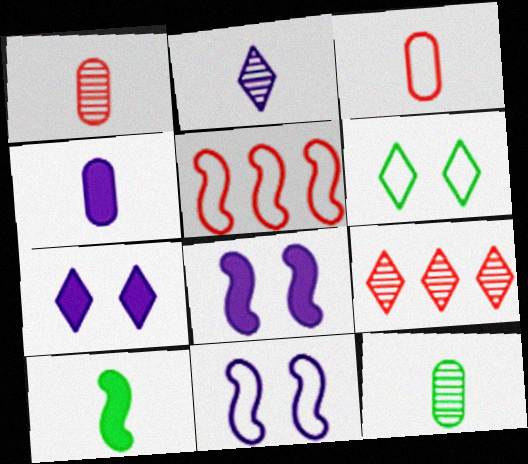[[2, 3, 10], 
[3, 4, 12], 
[5, 7, 12]]